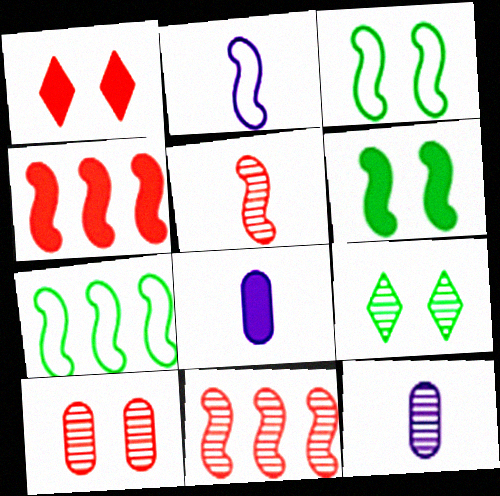[[1, 7, 12], 
[2, 6, 11], 
[9, 11, 12]]